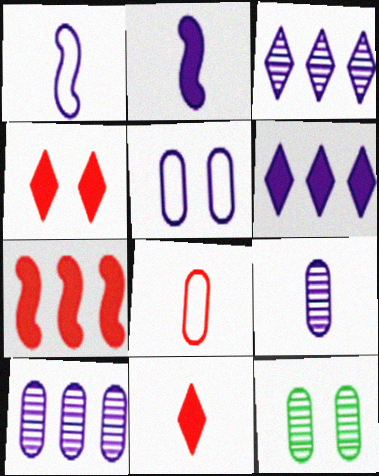[[2, 3, 5]]